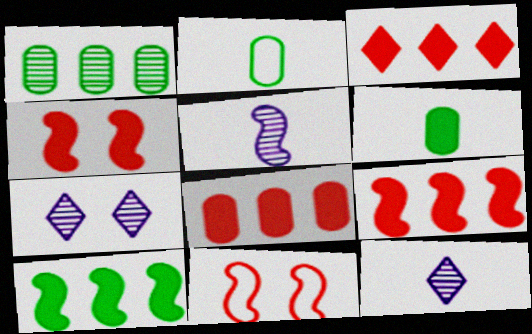[[2, 7, 9], 
[3, 8, 9], 
[5, 10, 11]]